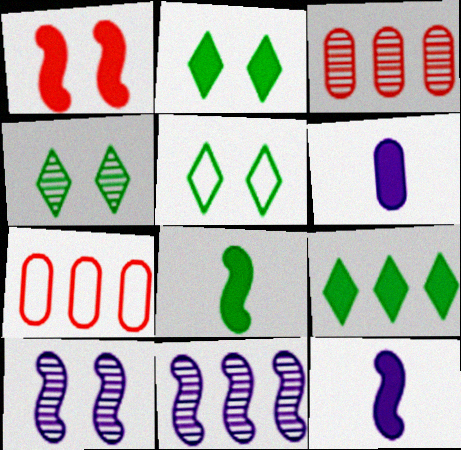[[1, 6, 9], 
[2, 4, 5], 
[3, 5, 12], 
[4, 7, 12], 
[7, 9, 11]]